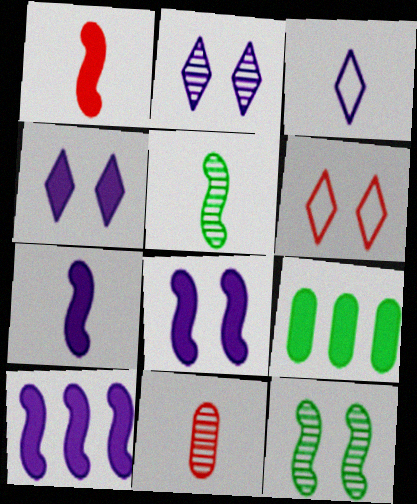[[1, 4, 9], 
[7, 8, 10]]